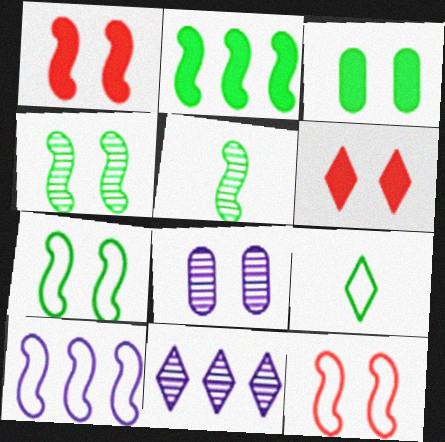[[1, 5, 10], 
[2, 5, 7], 
[6, 7, 8], 
[6, 9, 11]]